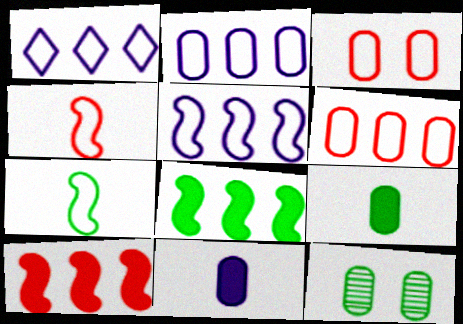[[1, 2, 5], 
[1, 3, 7], 
[6, 11, 12]]